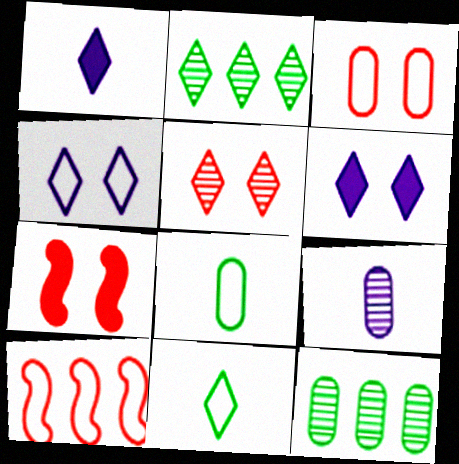[[3, 5, 7], 
[4, 8, 10]]